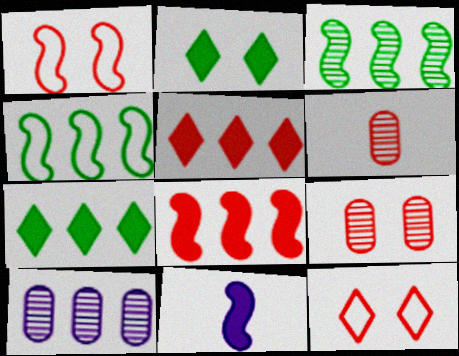[[1, 3, 11], 
[1, 5, 6], 
[4, 5, 10], 
[6, 8, 12]]